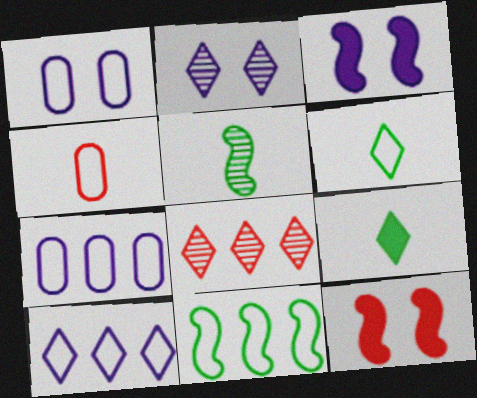[[1, 2, 3], 
[4, 8, 12]]